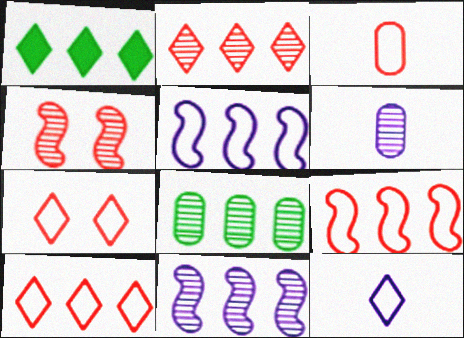[[2, 8, 11], 
[3, 7, 9]]